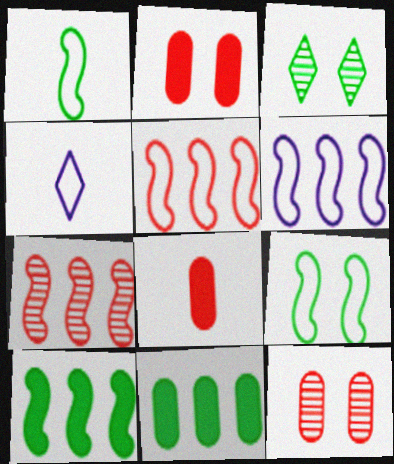[[1, 3, 11], 
[3, 6, 8], 
[4, 10, 12], 
[6, 7, 10]]